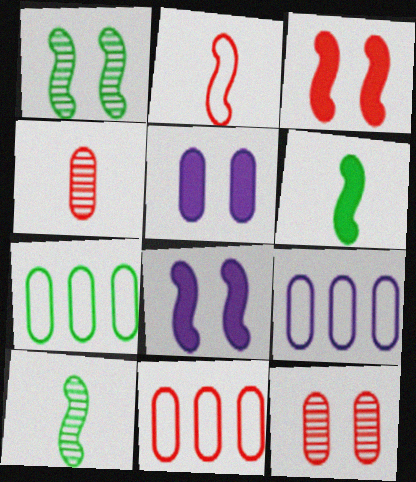[[4, 5, 7], 
[7, 9, 11]]